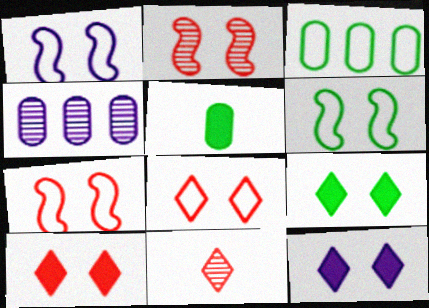[[1, 6, 7], 
[9, 10, 12]]